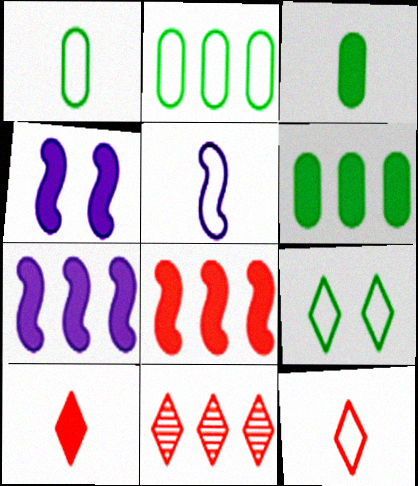[[1, 4, 11], 
[1, 5, 12], 
[2, 7, 11], 
[4, 6, 10]]